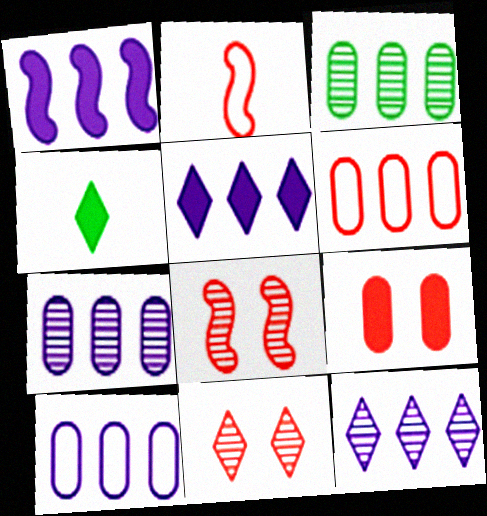[[1, 4, 9], 
[1, 10, 12], 
[4, 8, 10]]